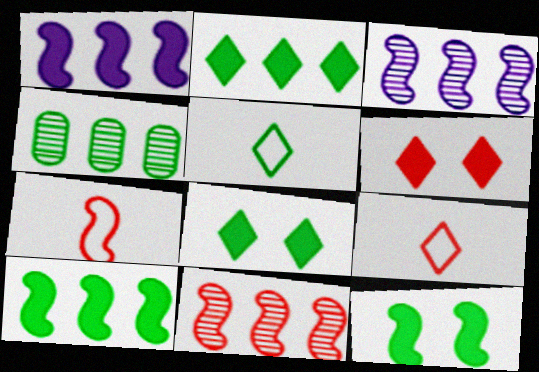[[3, 7, 12], 
[4, 5, 12]]